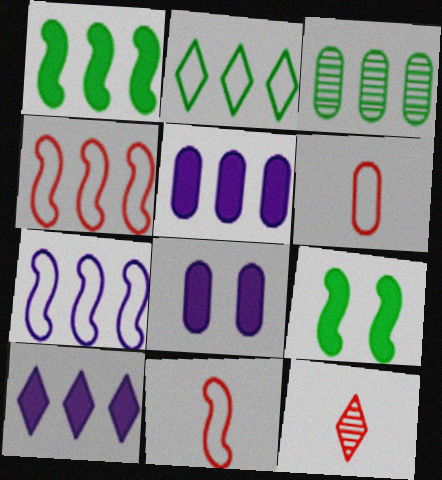[[1, 2, 3], 
[3, 4, 10], 
[3, 6, 8]]